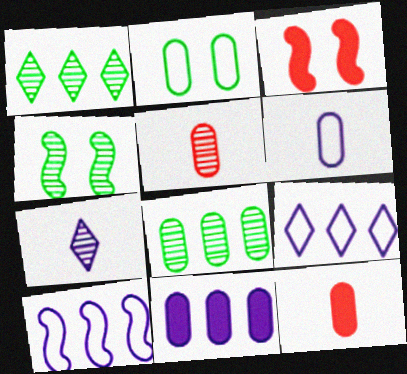[[1, 3, 6], 
[2, 5, 11], 
[4, 9, 12]]